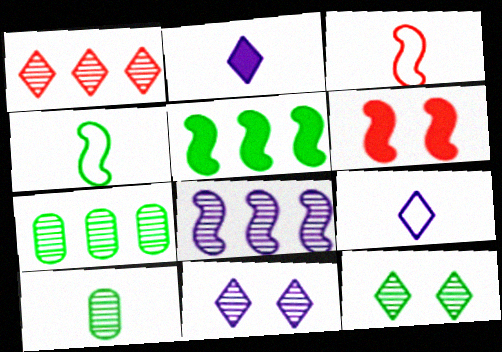[[1, 7, 8], 
[2, 3, 10], 
[4, 6, 8], 
[6, 7, 9]]